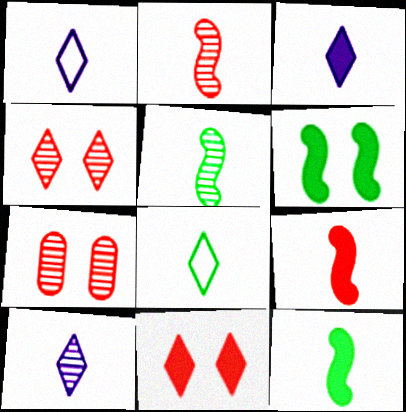[[1, 3, 10]]